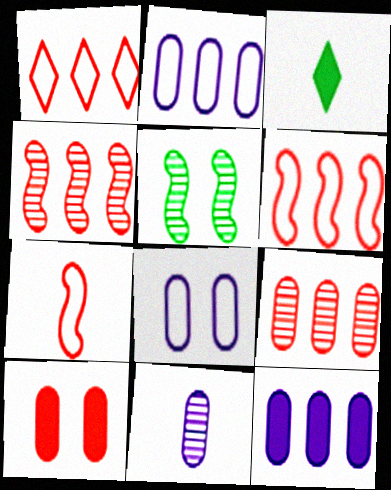[[3, 4, 8], 
[3, 7, 11], 
[8, 11, 12]]